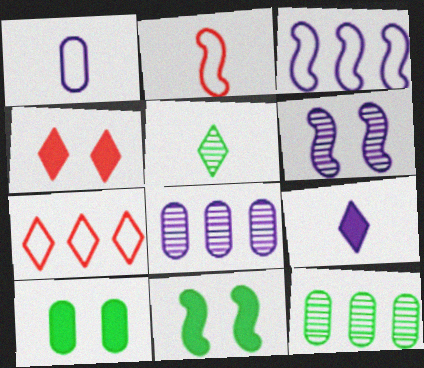[]